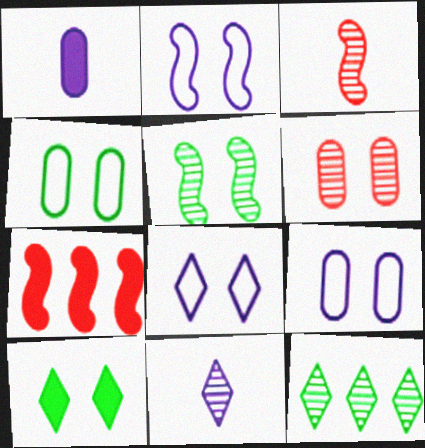[[1, 7, 10], 
[2, 6, 10], 
[2, 8, 9], 
[4, 5, 10], 
[4, 7, 11]]